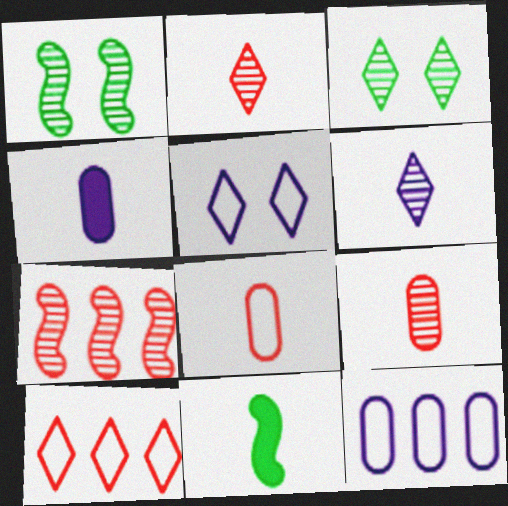[[1, 4, 10], 
[6, 8, 11]]